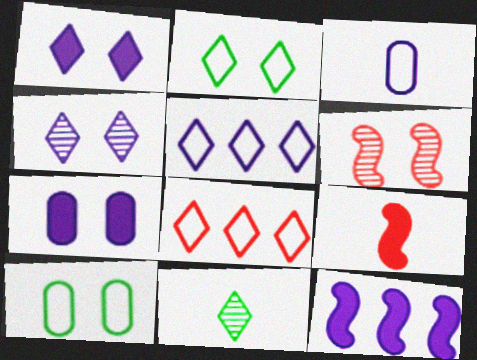[[1, 6, 10], 
[1, 8, 11], 
[2, 6, 7], 
[3, 4, 12], 
[3, 9, 11]]